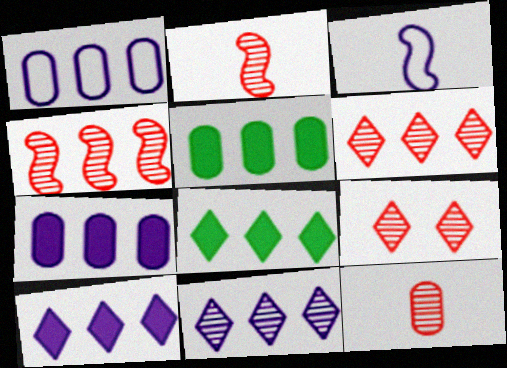[[1, 4, 8], 
[3, 5, 9], 
[4, 9, 12]]